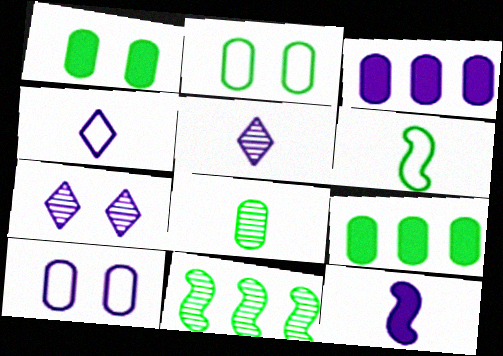[[2, 8, 9]]